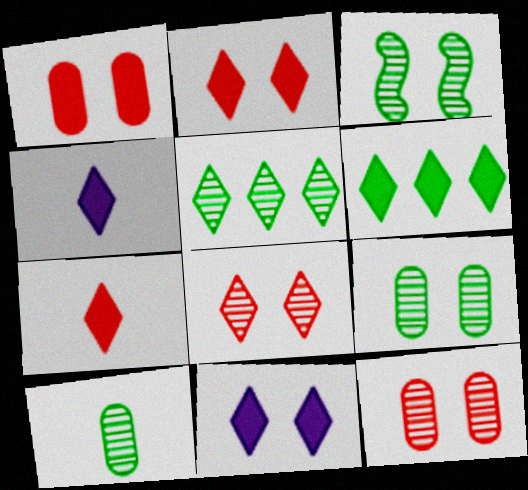[[2, 4, 6], 
[3, 5, 10], 
[6, 7, 11]]